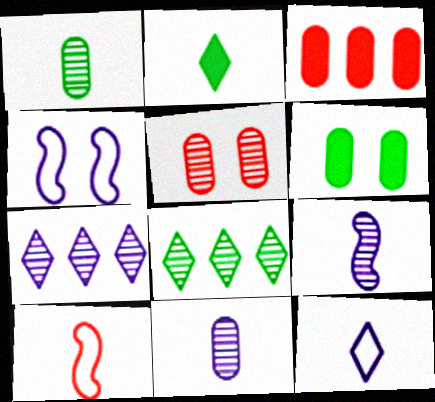[[2, 10, 11], 
[5, 8, 9], 
[6, 7, 10]]